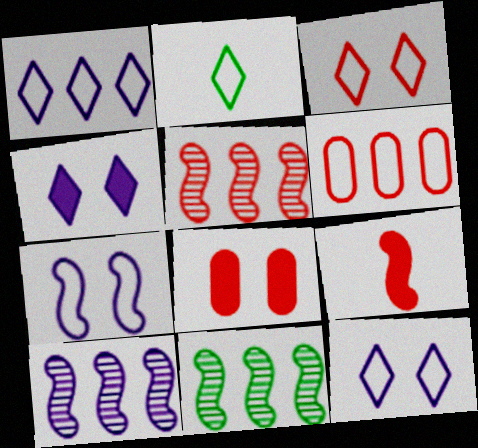[[1, 2, 3], 
[2, 6, 7], 
[2, 8, 10], 
[5, 10, 11], 
[7, 9, 11]]